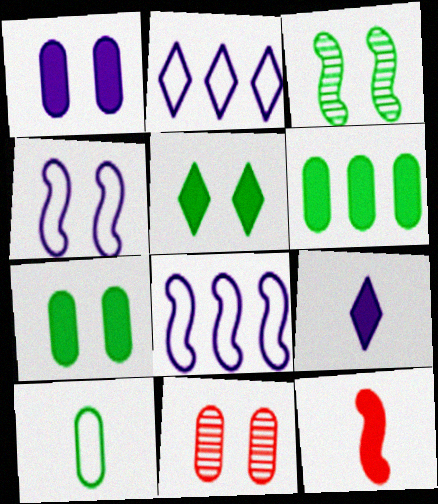[[3, 8, 12], 
[4, 5, 11]]